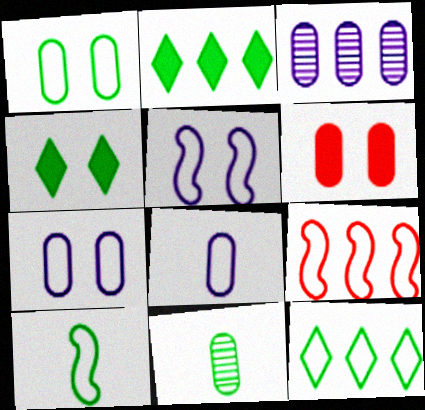[[1, 10, 12], 
[2, 3, 9], 
[5, 9, 10]]